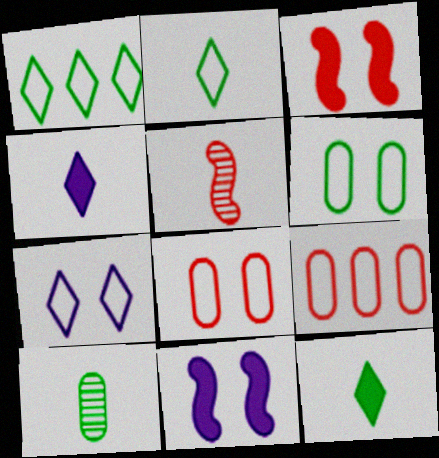[]